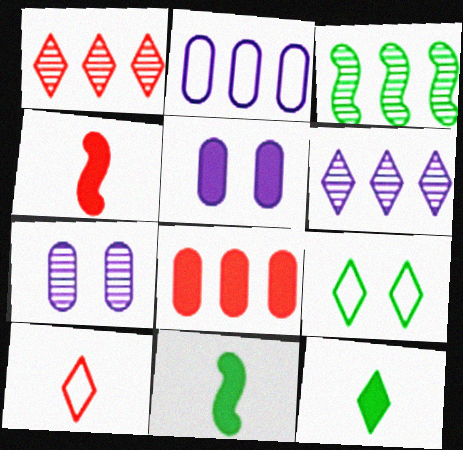[[3, 5, 10]]